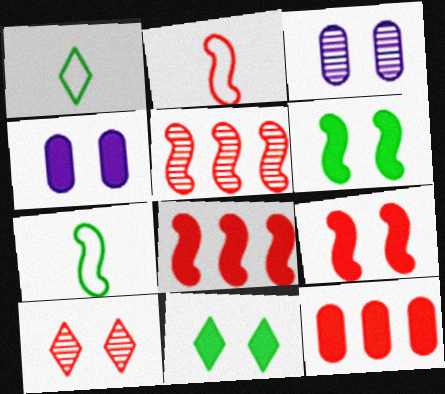[[1, 3, 8], 
[1, 4, 5], 
[2, 5, 9], 
[2, 10, 12], 
[4, 9, 11]]